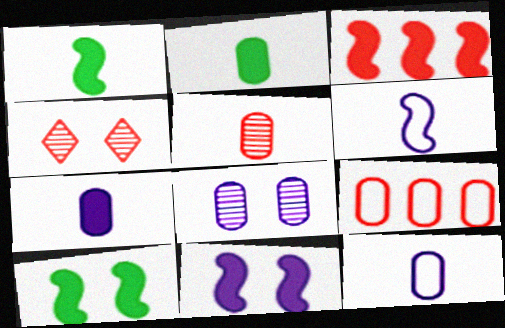[[1, 3, 11], 
[2, 5, 12], 
[2, 8, 9]]